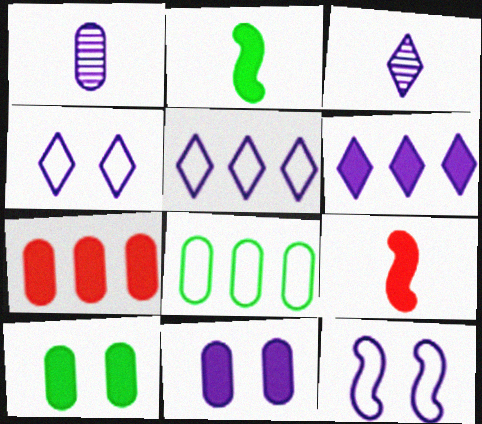[[1, 6, 12], 
[3, 4, 6], 
[6, 9, 10]]